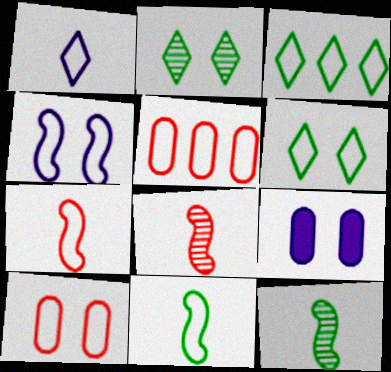[[3, 8, 9], 
[4, 6, 10]]